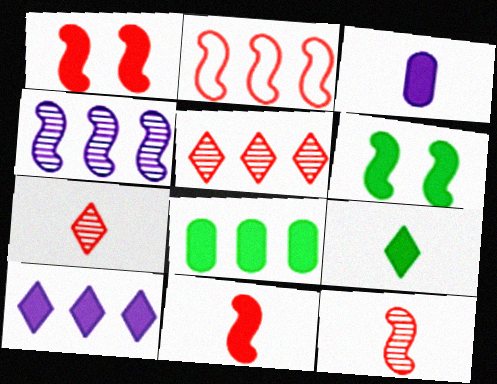[[1, 2, 12], 
[3, 9, 11], 
[6, 8, 9]]